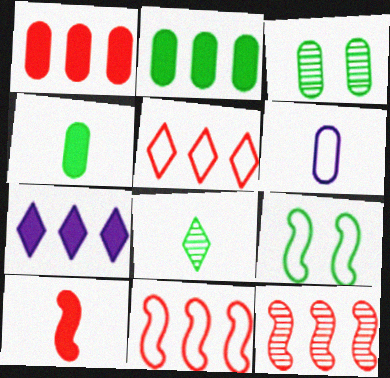[[1, 3, 6], 
[1, 5, 12], 
[2, 8, 9], 
[5, 6, 9], 
[6, 8, 10]]